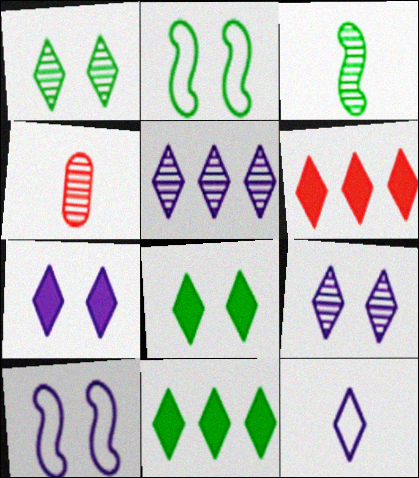[[1, 6, 12], 
[4, 10, 11], 
[5, 7, 12]]